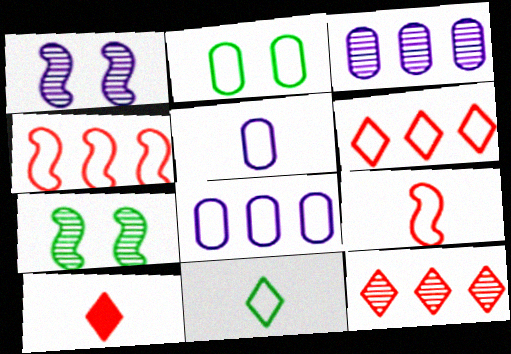[[5, 9, 11], 
[7, 8, 10]]